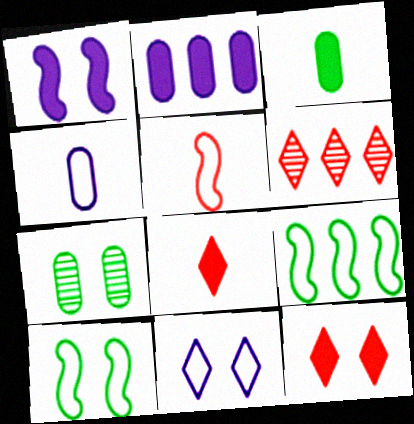[[2, 6, 9]]